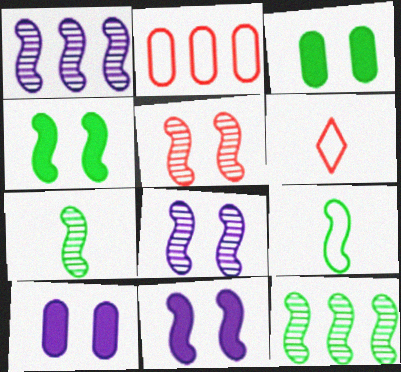[[1, 3, 6], 
[1, 5, 7], 
[4, 9, 12], 
[6, 10, 12]]